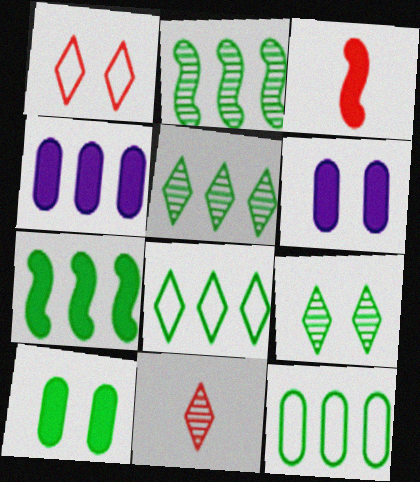[[5, 7, 12]]